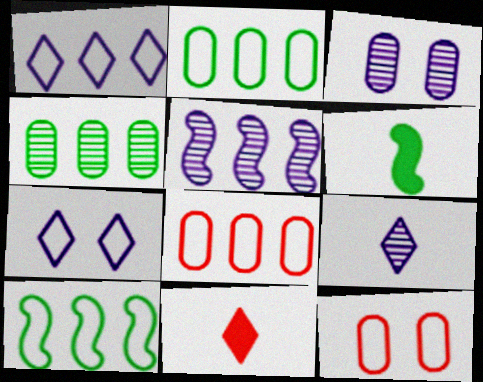[[1, 8, 10], 
[3, 5, 9], 
[3, 10, 11]]